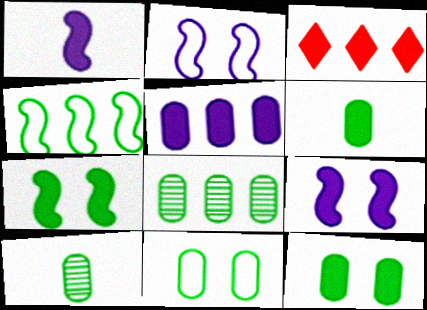[[1, 3, 12], 
[2, 3, 10], 
[3, 6, 9], 
[6, 8, 11]]